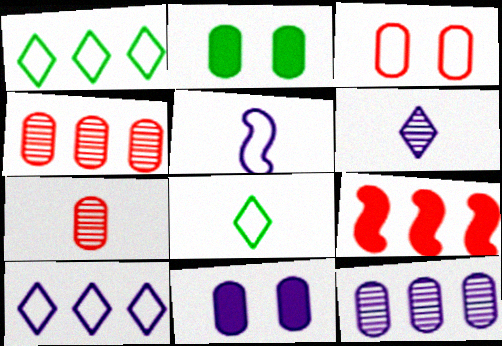[[1, 3, 5], 
[1, 9, 12]]